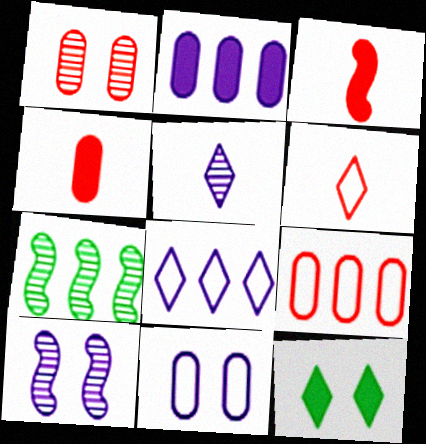[[1, 4, 9], 
[1, 5, 7], 
[2, 3, 12]]